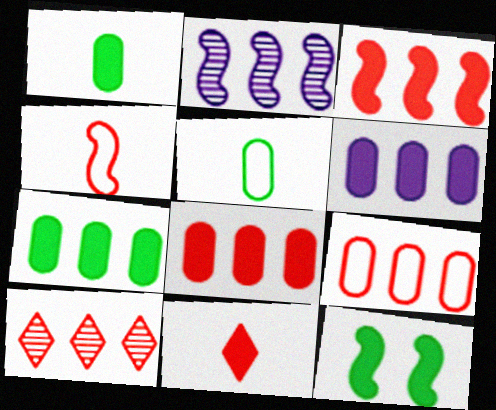[[2, 4, 12], 
[3, 9, 10], 
[6, 7, 8], 
[6, 11, 12]]